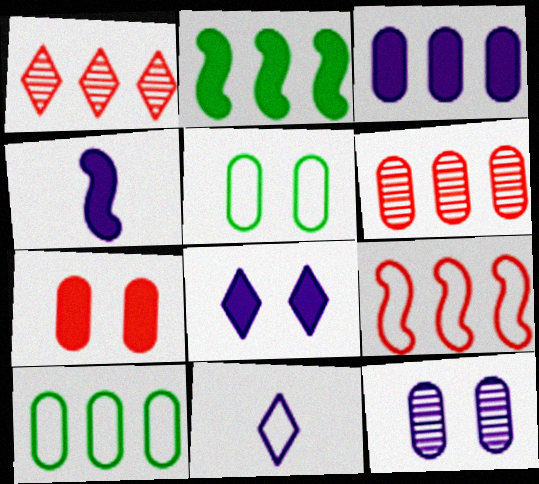[[1, 4, 5], 
[3, 4, 8], 
[3, 6, 10], 
[5, 7, 12], 
[5, 9, 11]]